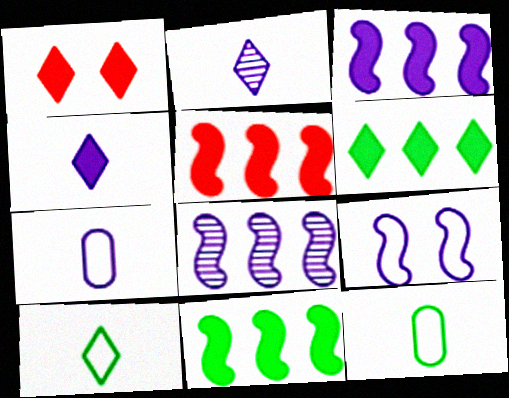[[1, 4, 6], 
[1, 8, 12], 
[3, 5, 11]]